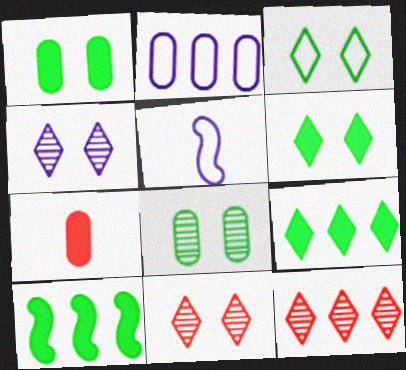[[1, 5, 12], 
[2, 7, 8], 
[2, 10, 12]]